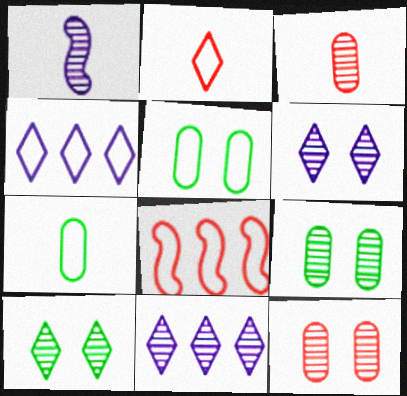[]